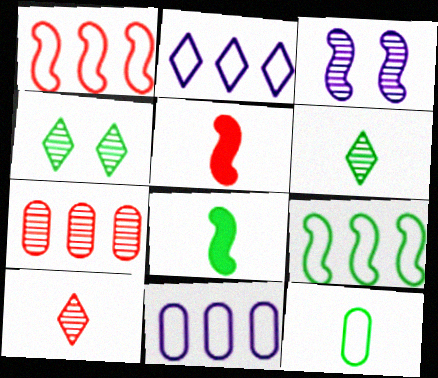[[1, 3, 8], 
[3, 5, 9], 
[3, 6, 7], 
[4, 5, 11], 
[6, 8, 12]]